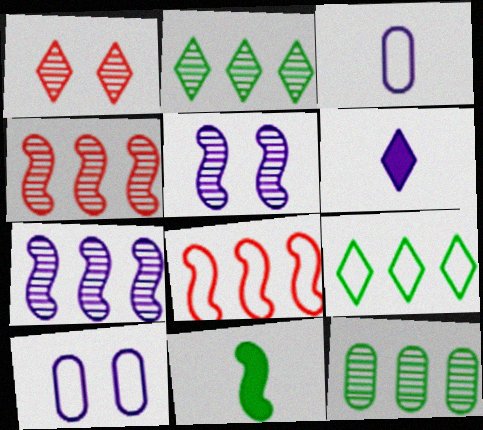[[1, 6, 9], 
[5, 8, 11], 
[6, 7, 10]]